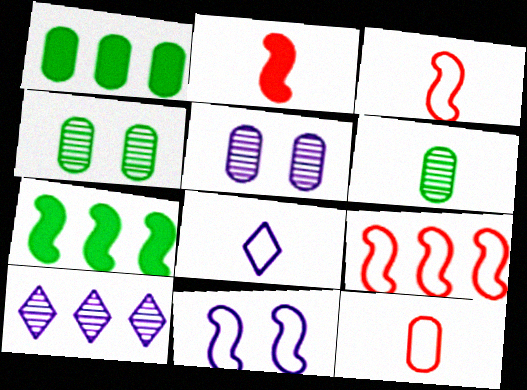[[1, 5, 12], 
[1, 9, 10], 
[2, 6, 8]]